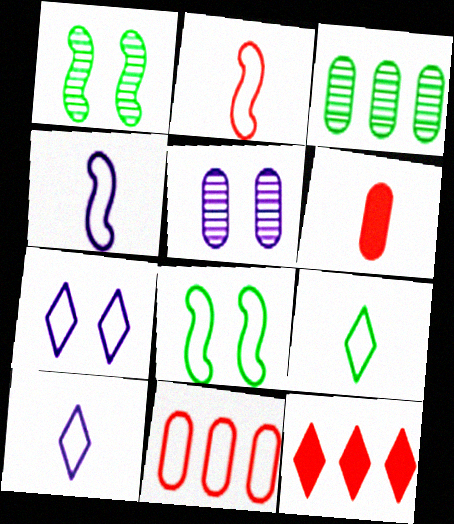[[8, 10, 11]]